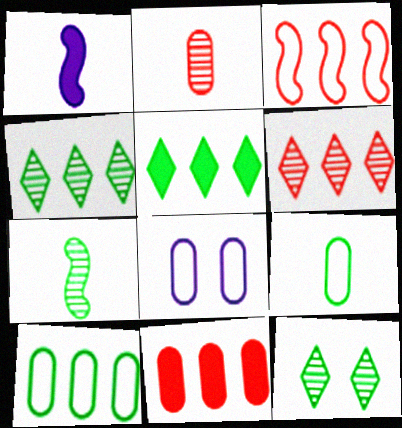[[3, 6, 11]]